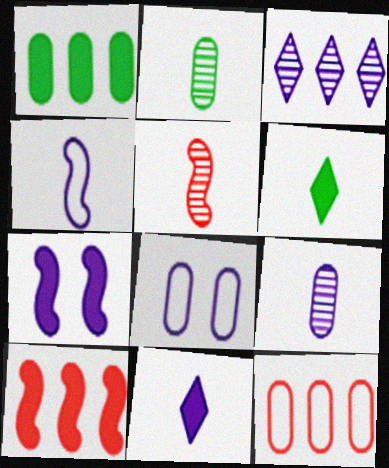[[4, 9, 11]]